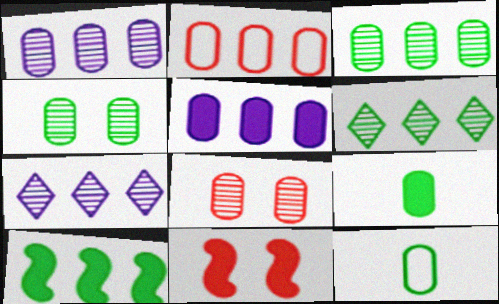[[2, 3, 5], 
[2, 7, 10], 
[5, 8, 12], 
[7, 11, 12]]